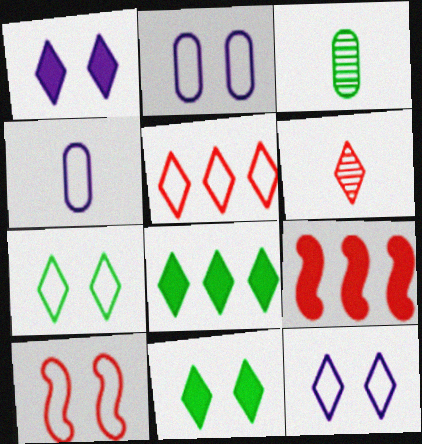[[2, 7, 10], 
[3, 9, 12], 
[6, 8, 12]]